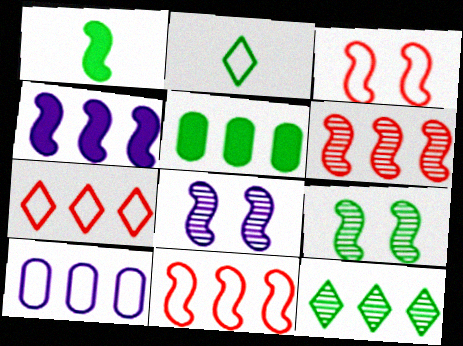[[1, 8, 11], 
[2, 3, 10], 
[2, 5, 9]]